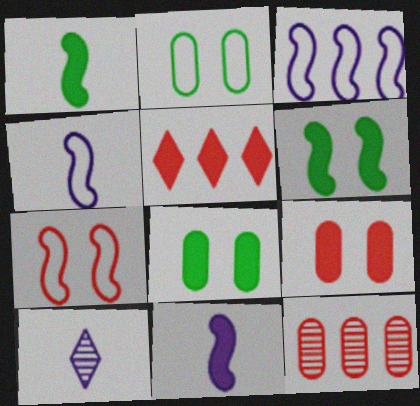[[5, 8, 11]]